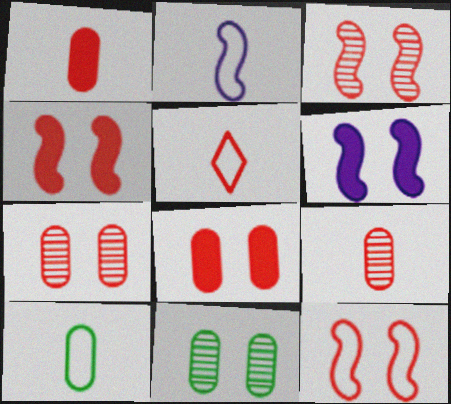[[2, 5, 10], 
[3, 4, 12]]